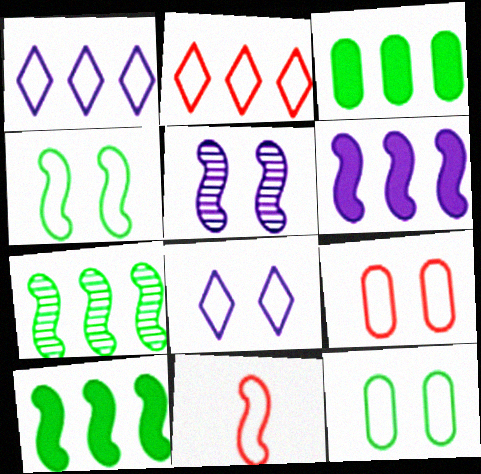[[1, 11, 12], 
[2, 9, 11], 
[4, 8, 9], 
[5, 10, 11]]